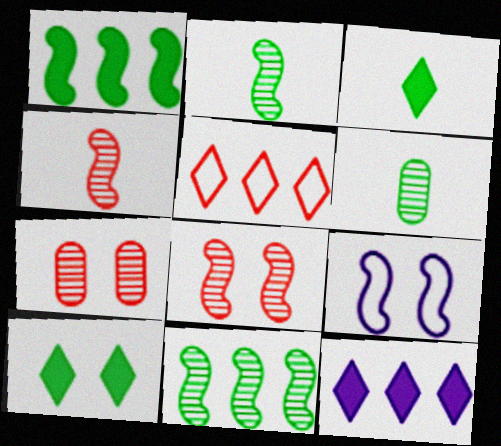[[1, 4, 9], 
[7, 9, 10]]